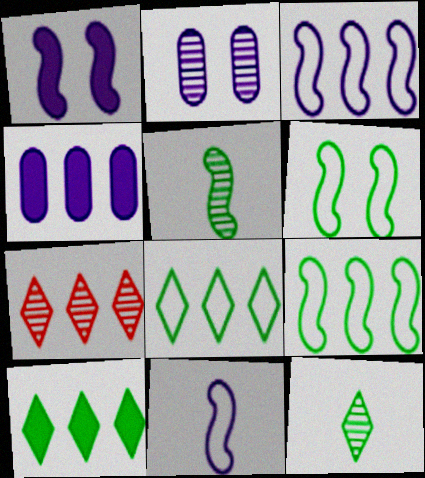[[2, 5, 7], 
[4, 7, 9]]